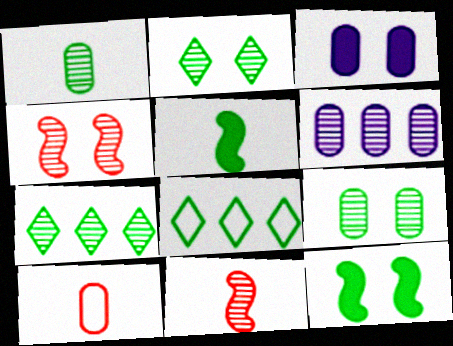[[1, 8, 12], 
[2, 6, 11], 
[3, 8, 11], 
[5, 8, 9]]